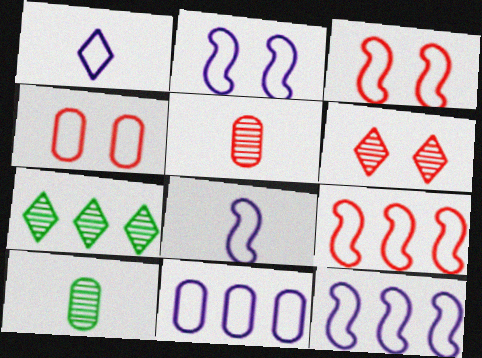[[1, 2, 11], 
[2, 8, 12]]